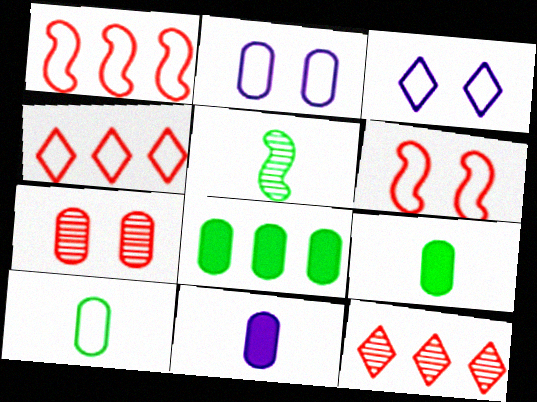[[1, 3, 10]]